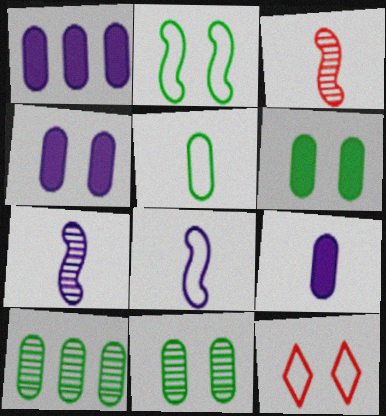[[1, 4, 9], 
[5, 6, 10]]